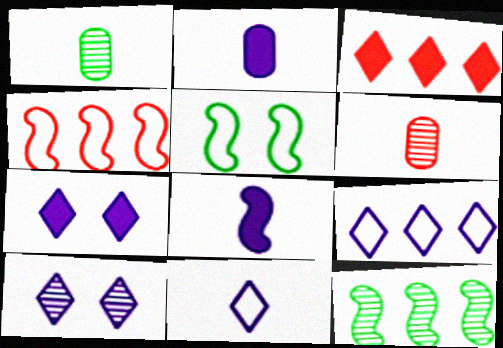[[1, 4, 7], 
[6, 10, 12]]